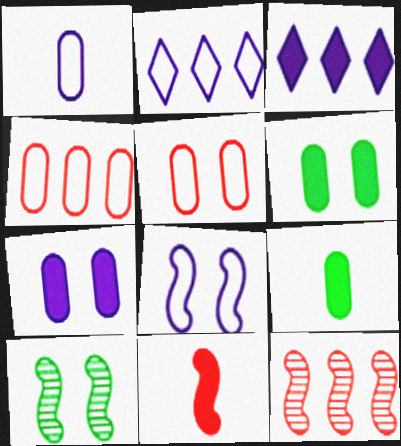[[1, 2, 8], 
[3, 6, 11]]